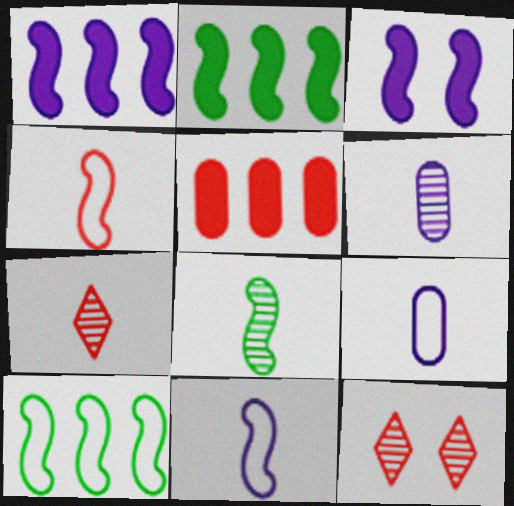[[2, 9, 12], 
[4, 5, 12], 
[6, 7, 8]]